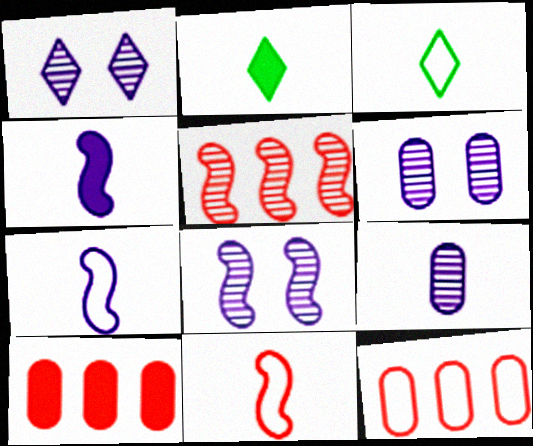[[1, 6, 8], 
[2, 8, 12], 
[2, 9, 11], 
[3, 8, 10]]